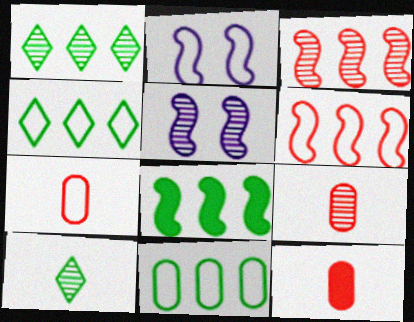[[1, 2, 12], 
[1, 5, 9], 
[1, 8, 11], 
[2, 4, 7], 
[4, 5, 12], 
[7, 9, 12]]